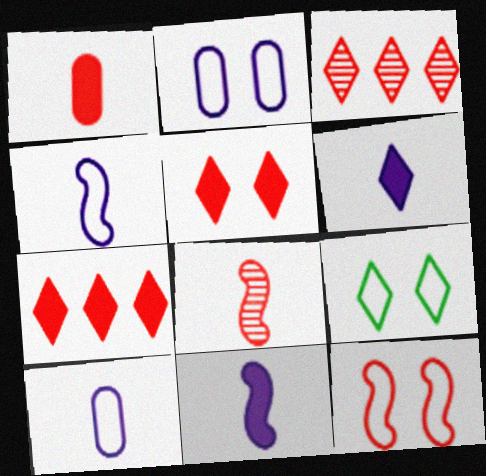[[1, 3, 12], 
[2, 9, 12], 
[3, 6, 9]]